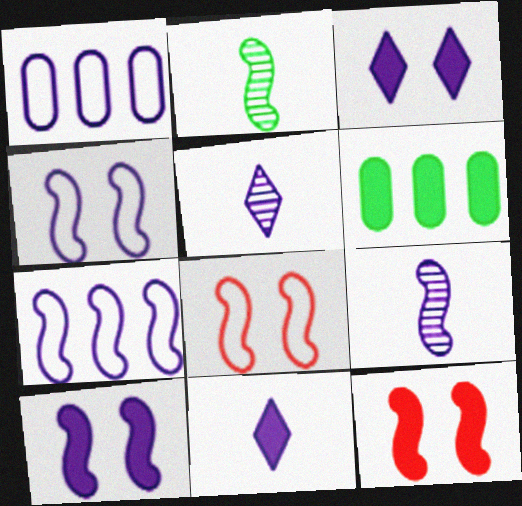[[1, 3, 9], 
[1, 5, 10], 
[2, 7, 12], 
[5, 6, 8], 
[6, 11, 12], 
[7, 9, 10]]